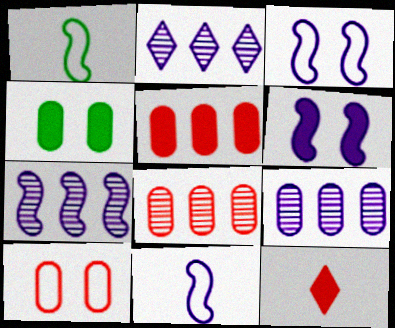[[2, 7, 9], 
[6, 7, 11]]